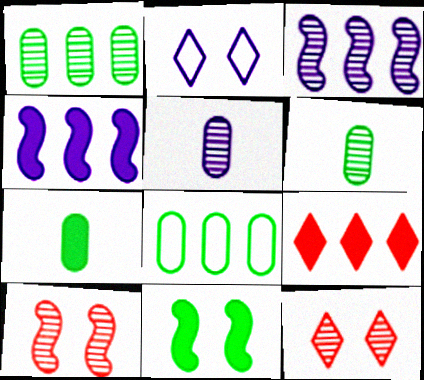[[2, 4, 5], 
[3, 6, 12], 
[3, 8, 9]]